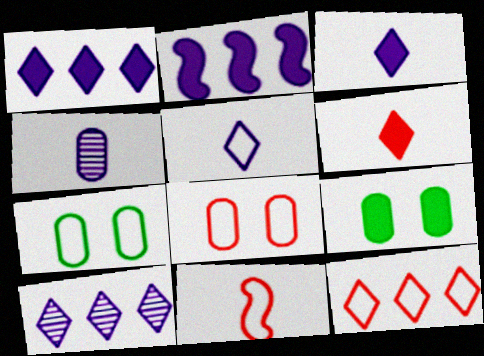[[2, 6, 9], 
[8, 11, 12], 
[9, 10, 11]]